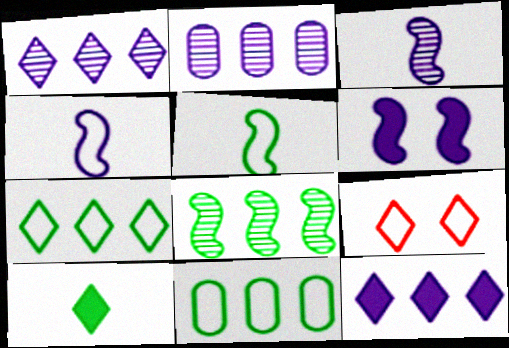[[1, 9, 10], 
[4, 9, 11]]